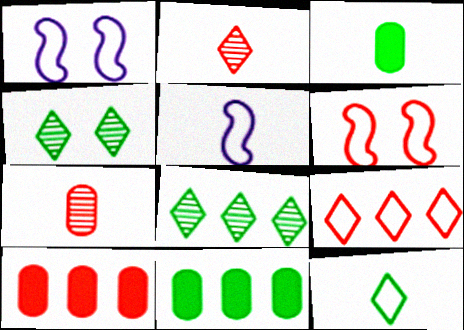[[1, 2, 11], 
[2, 3, 5], 
[2, 6, 10], 
[4, 5, 10]]